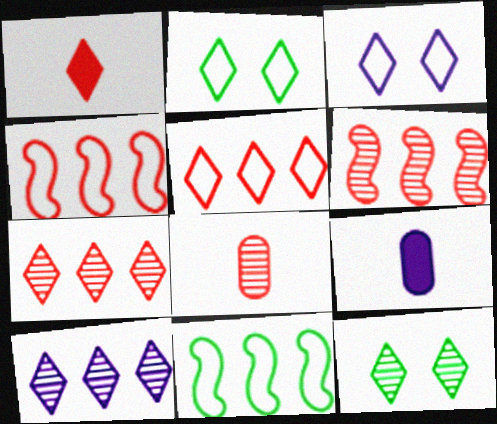[[1, 2, 10], 
[2, 6, 9], 
[4, 9, 12]]